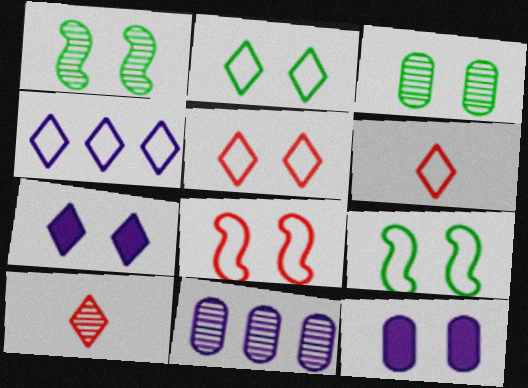[[1, 5, 12], 
[1, 10, 11], 
[2, 4, 6], 
[3, 7, 8]]